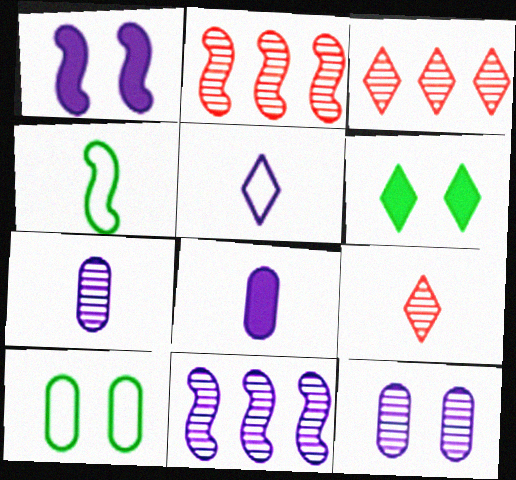[[1, 2, 4], 
[3, 5, 6], 
[4, 8, 9]]